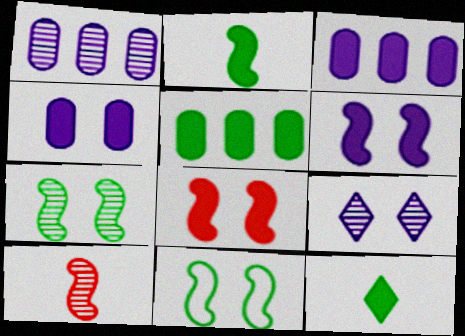[[3, 8, 12]]